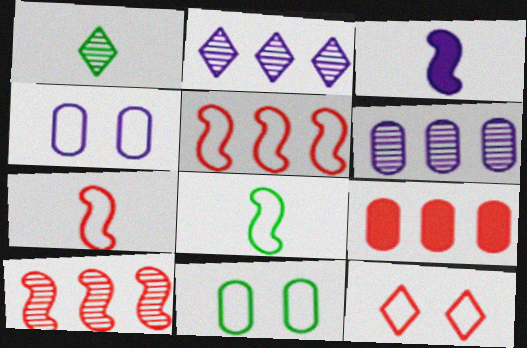[[2, 3, 4]]